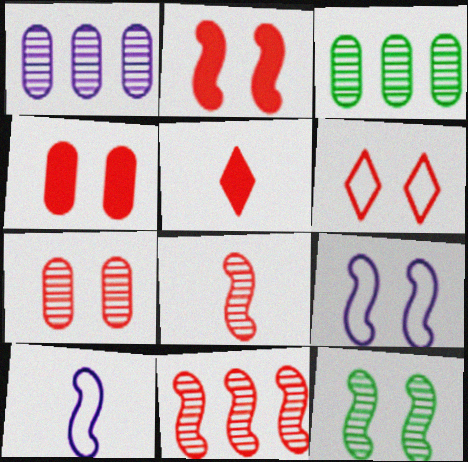[[2, 6, 7], 
[2, 9, 12], 
[3, 5, 9]]